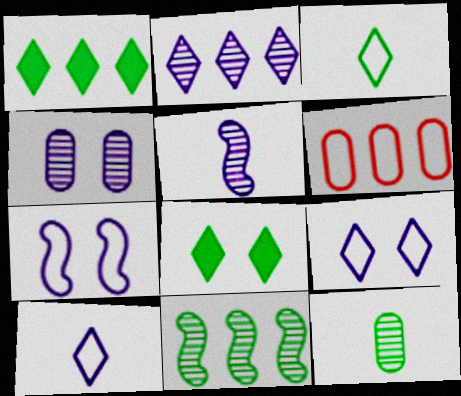[[2, 4, 5], 
[3, 6, 7], 
[5, 6, 8]]